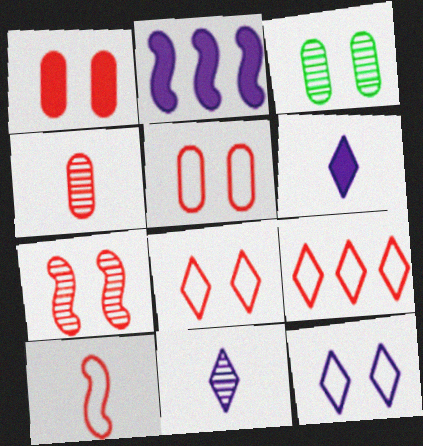[[1, 7, 8], 
[5, 9, 10]]